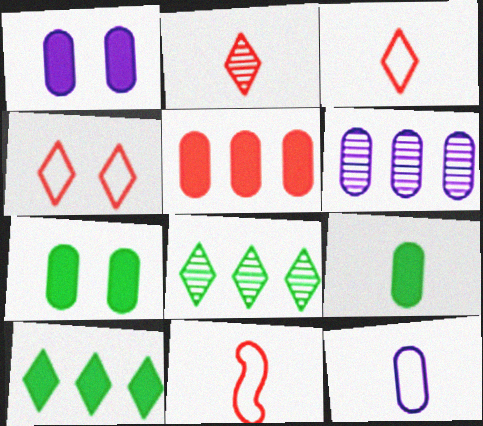[[1, 5, 9], 
[1, 6, 12], 
[1, 8, 11]]